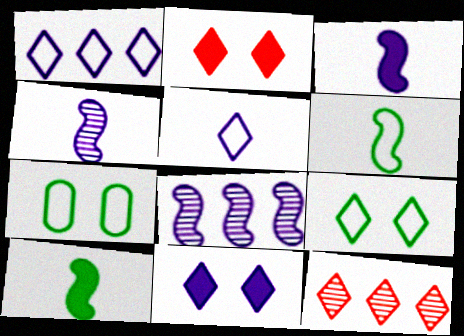[[3, 7, 12]]